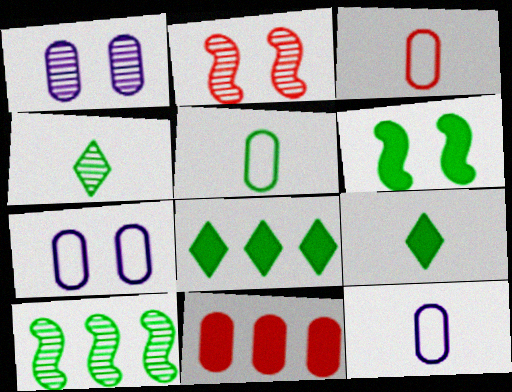[[1, 5, 11], 
[2, 8, 12], 
[3, 5, 12]]